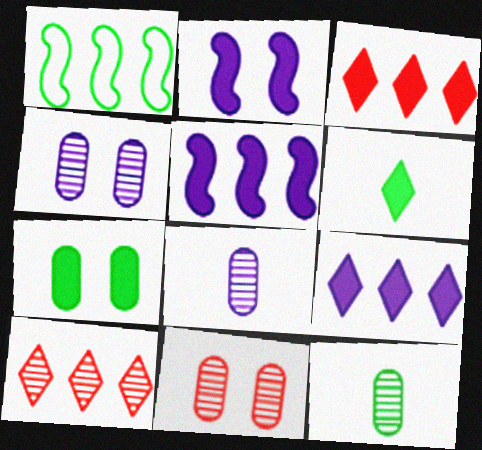[]